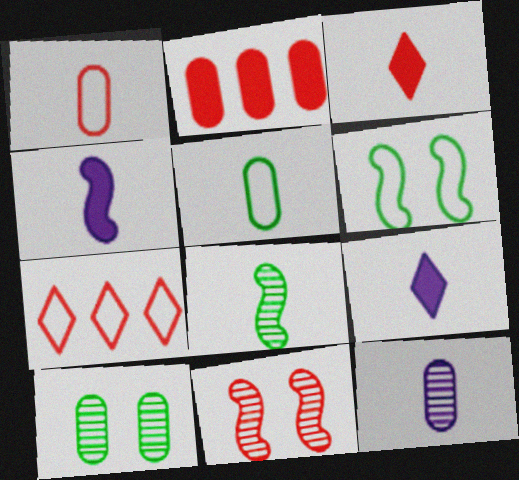[[1, 8, 9], 
[4, 7, 10]]